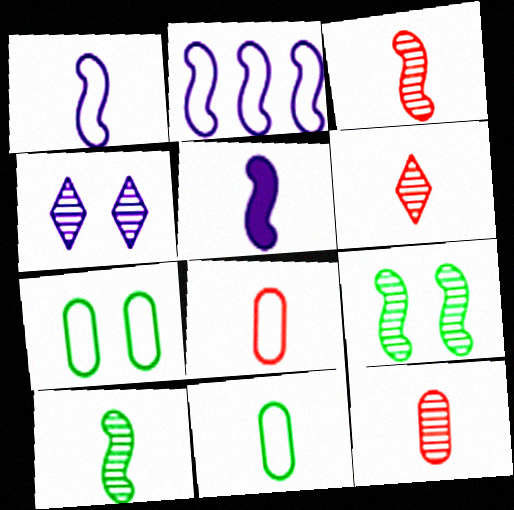[[3, 6, 12], 
[5, 6, 11]]